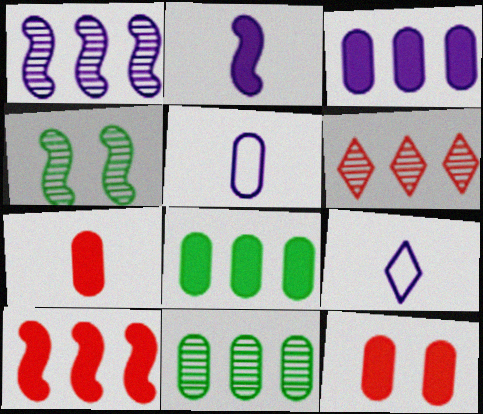[[1, 6, 11], 
[5, 11, 12]]